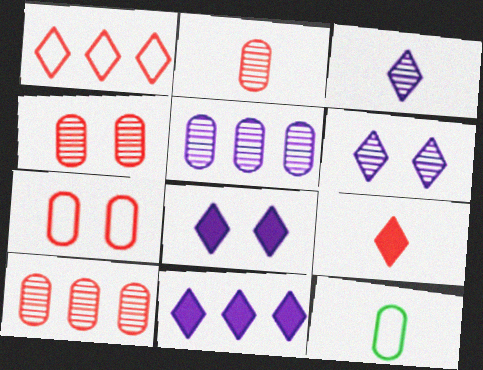[[2, 4, 10]]